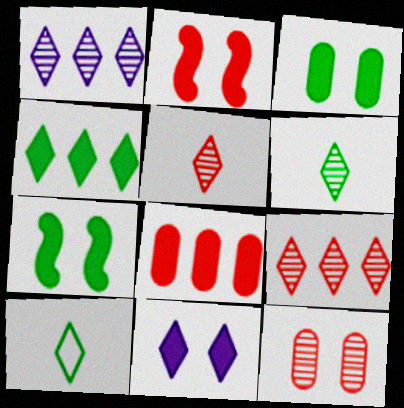[[2, 3, 11], 
[9, 10, 11]]